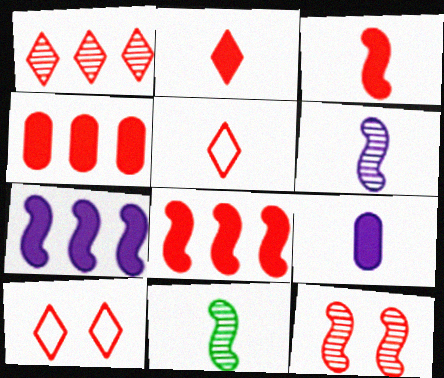[[1, 2, 10], 
[4, 5, 12], 
[5, 9, 11]]